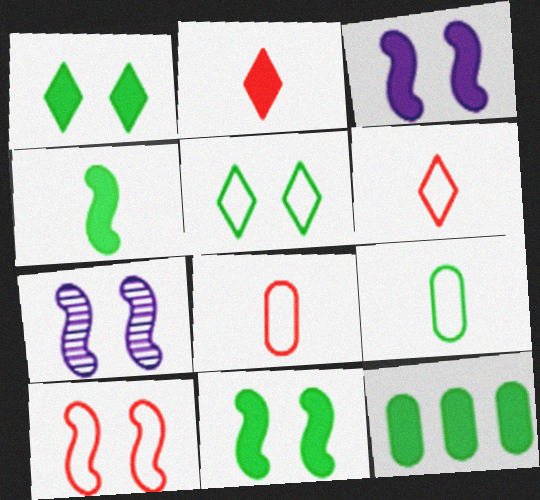[[1, 4, 12], 
[2, 3, 12], 
[6, 7, 12], 
[7, 10, 11]]